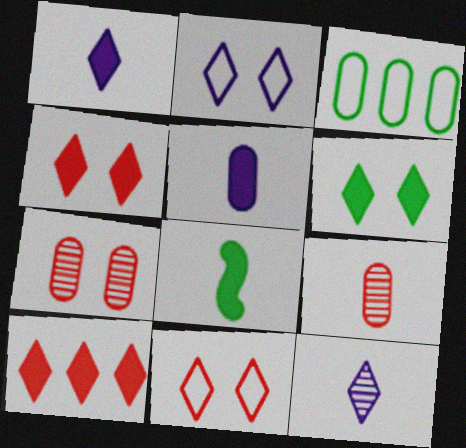[[1, 6, 10], 
[3, 5, 7]]